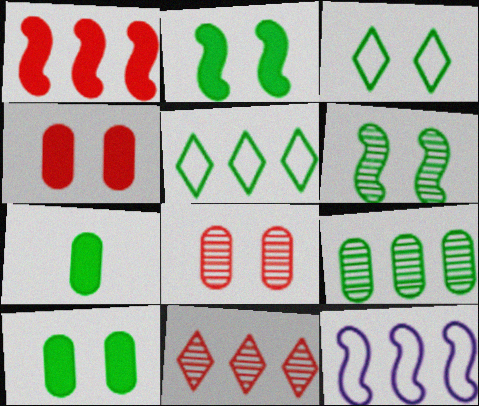[[3, 6, 10], 
[5, 6, 7]]